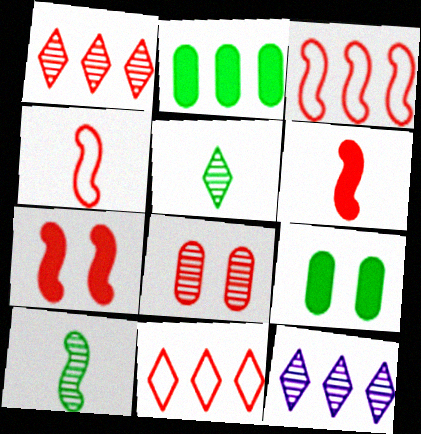[[2, 3, 12], 
[4, 9, 12], 
[6, 8, 11], 
[8, 10, 12]]